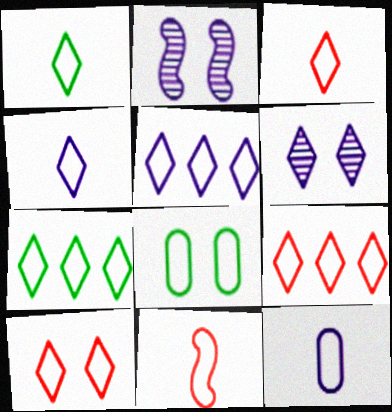[[1, 3, 4], 
[1, 5, 10], 
[1, 11, 12], 
[3, 9, 10], 
[4, 7, 10], 
[5, 7, 9], 
[5, 8, 11]]